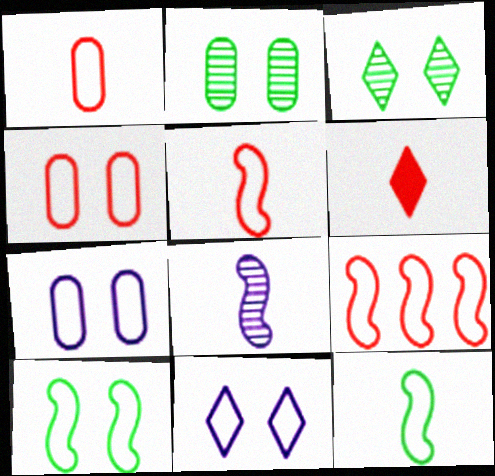[[4, 10, 11]]